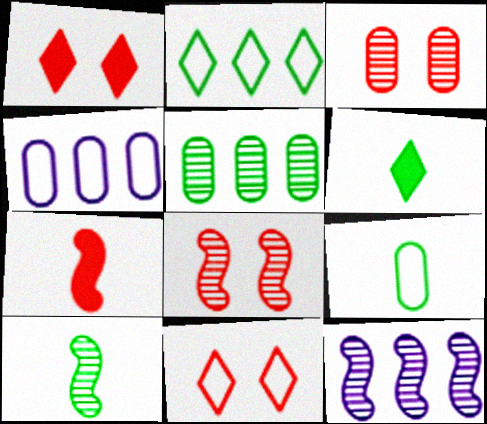[[1, 4, 10], 
[1, 9, 12], 
[4, 6, 8], 
[6, 9, 10], 
[8, 10, 12]]